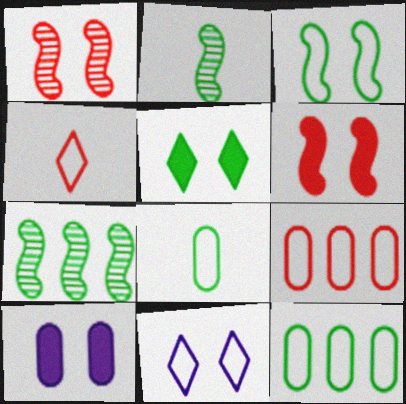[[2, 5, 12], 
[4, 7, 10], 
[5, 6, 10], 
[5, 7, 8]]